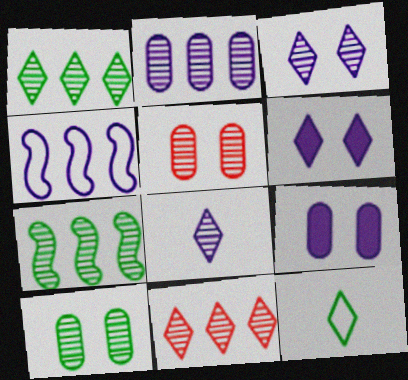[[2, 7, 11], 
[4, 8, 9], 
[5, 7, 8], 
[6, 11, 12]]